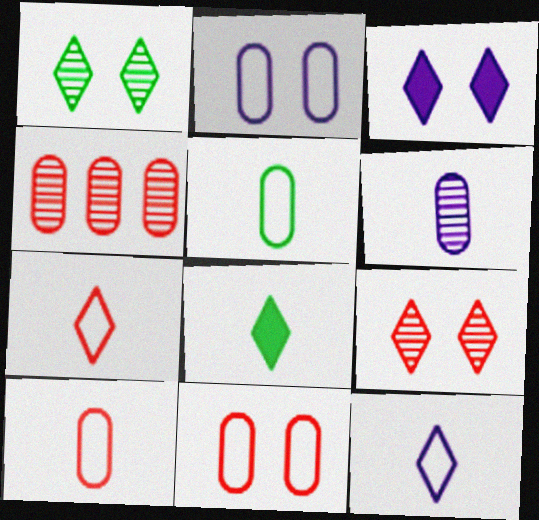[]